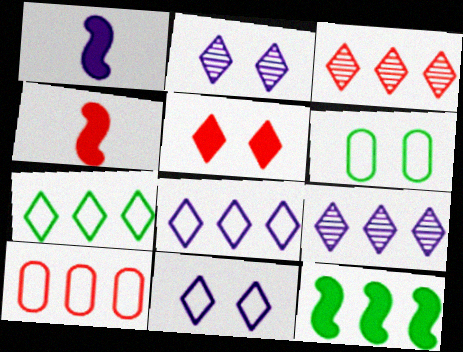[[1, 3, 6], 
[4, 6, 9], 
[9, 10, 12]]